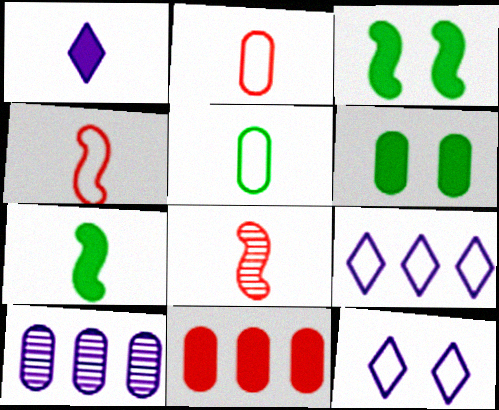[[1, 3, 11], 
[1, 5, 8], 
[2, 6, 10], 
[6, 8, 9]]